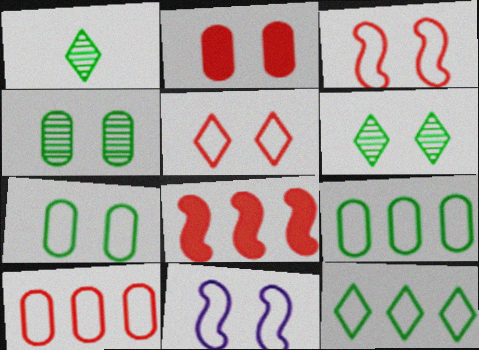[[2, 6, 11], 
[5, 7, 11]]